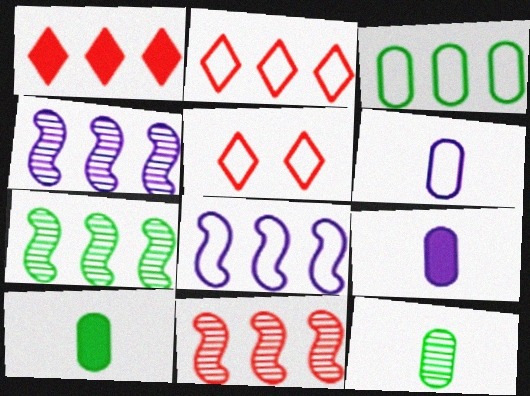[[1, 3, 4], 
[2, 3, 8], 
[4, 5, 10], 
[4, 7, 11], 
[5, 7, 9]]